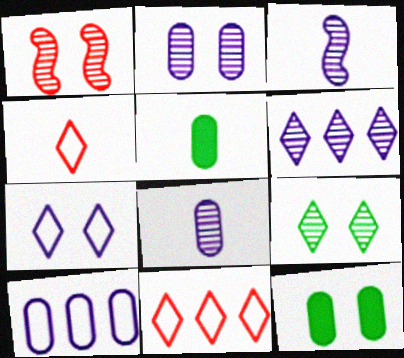[[1, 2, 9], 
[1, 7, 12], 
[2, 3, 6], 
[3, 4, 5], 
[3, 11, 12]]